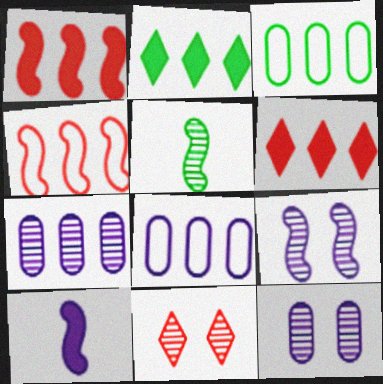[[2, 4, 7], 
[3, 10, 11], 
[5, 7, 11]]